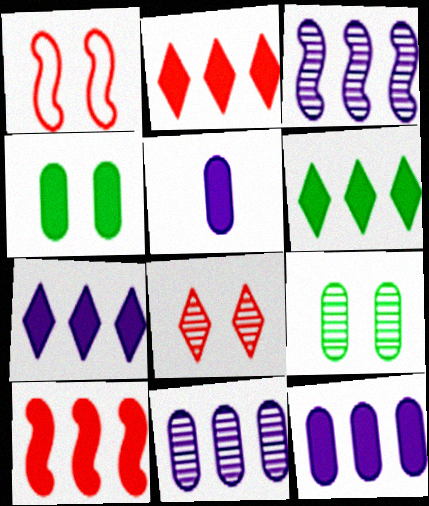[[2, 6, 7], 
[6, 10, 12]]